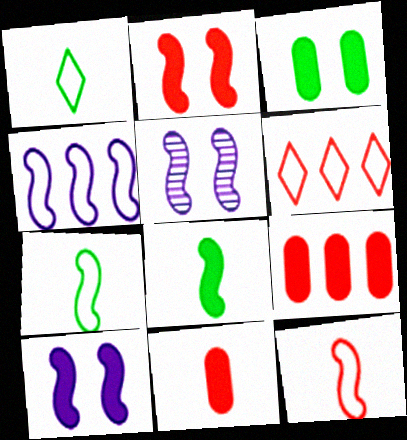[[1, 5, 9]]